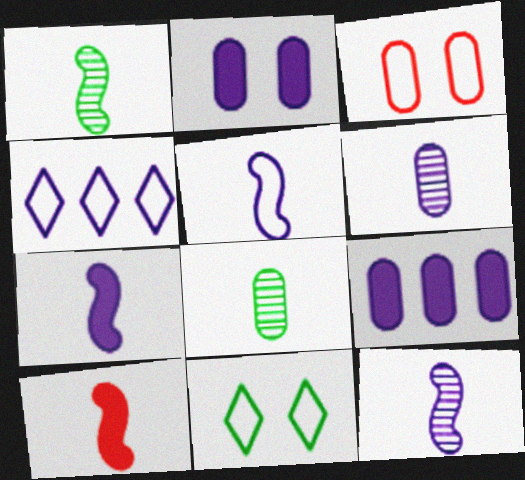[[1, 5, 10], 
[2, 4, 12], 
[3, 8, 9], 
[5, 7, 12]]